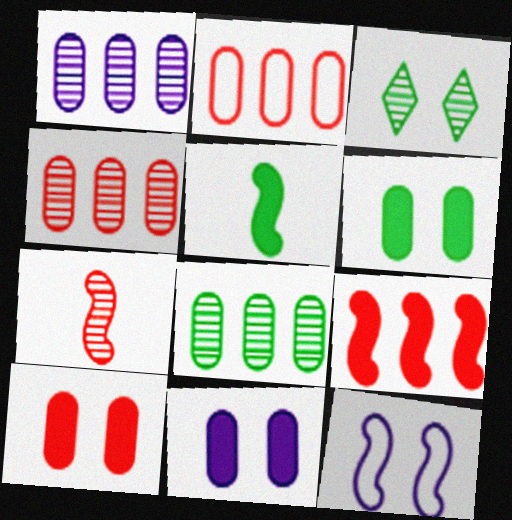[[1, 3, 7], 
[1, 4, 8], 
[3, 10, 12], 
[6, 10, 11]]